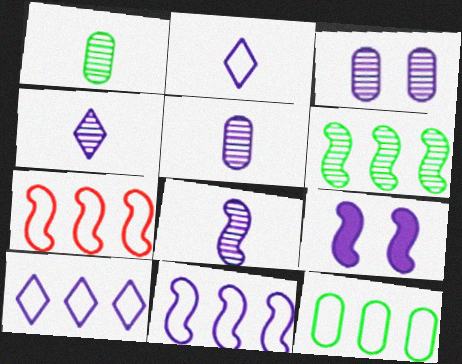[[4, 5, 8], 
[5, 9, 10], 
[7, 10, 12], 
[8, 9, 11]]